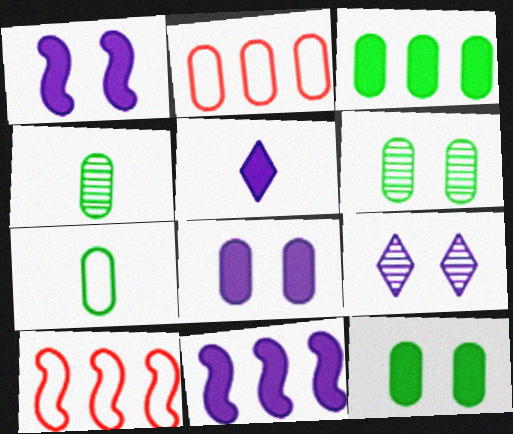[[2, 4, 8], 
[3, 6, 7], 
[5, 6, 10], 
[5, 8, 11]]